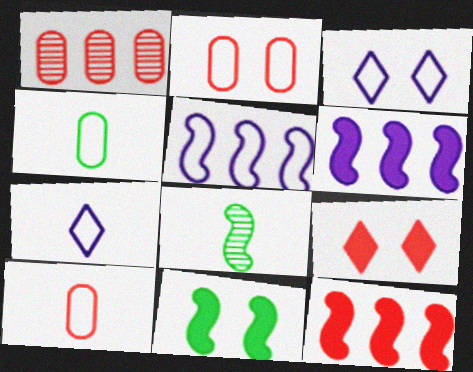[[1, 7, 11]]